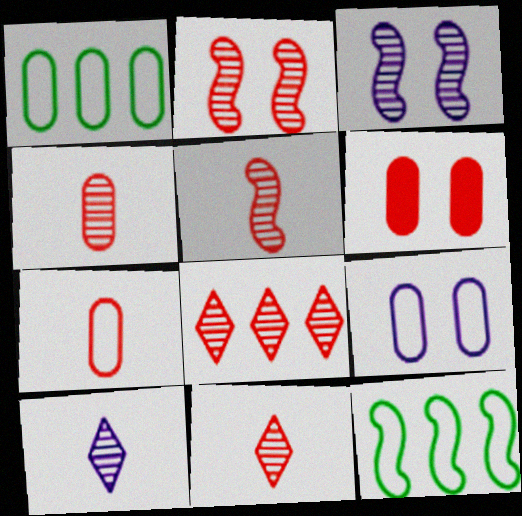[[1, 7, 9], 
[2, 4, 8], 
[4, 5, 11], 
[6, 10, 12]]